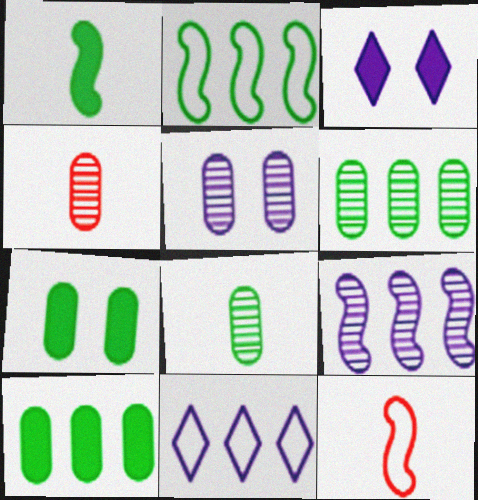[[2, 3, 4], 
[3, 6, 12], 
[4, 5, 6]]